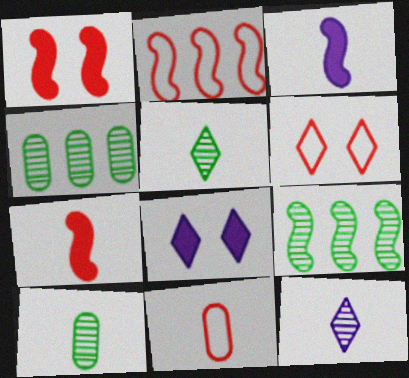[[2, 6, 11], 
[2, 8, 10], 
[3, 4, 6], 
[3, 5, 11], 
[8, 9, 11]]